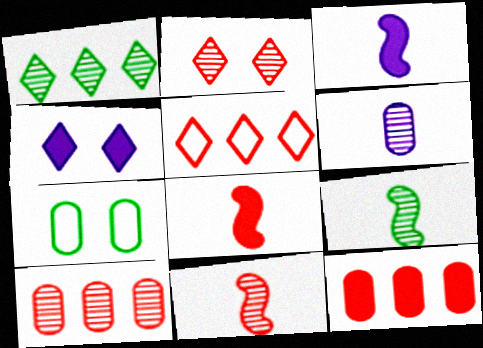[[2, 10, 11], 
[6, 7, 12]]